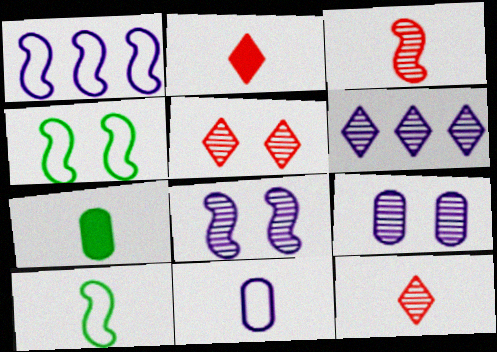[[1, 5, 7]]